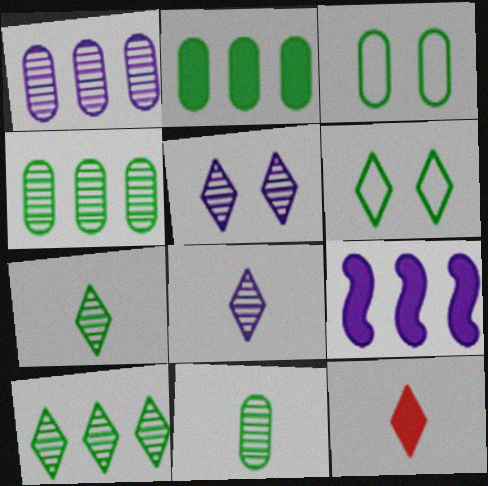[[2, 3, 11]]